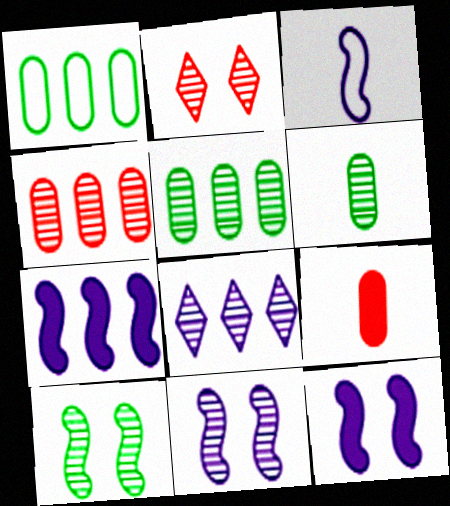[[3, 7, 11]]